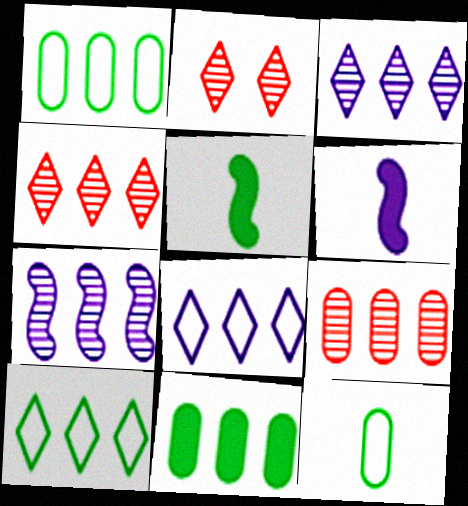[[1, 2, 6]]